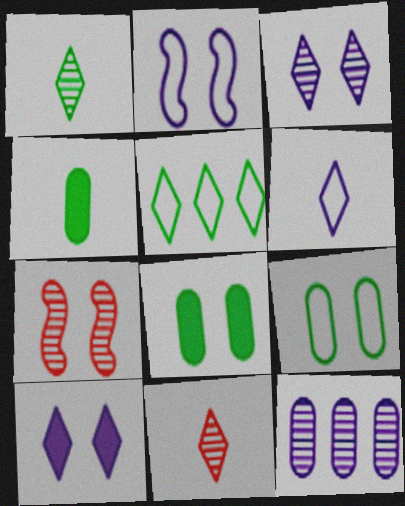[[1, 7, 12], 
[5, 10, 11], 
[7, 9, 10]]